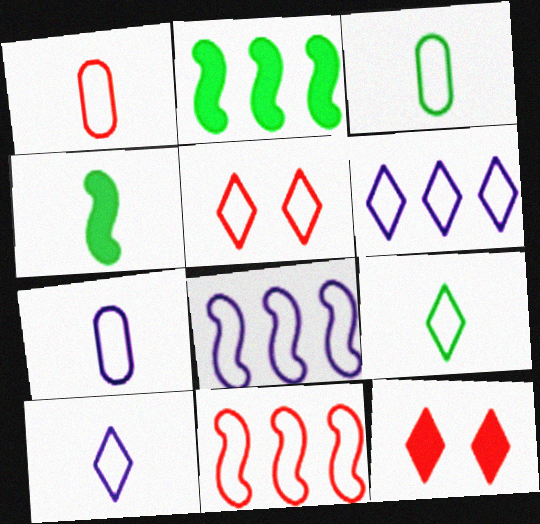[[1, 3, 7], 
[1, 5, 11], 
[3, 5, 8], 
[5, 6, 9]]